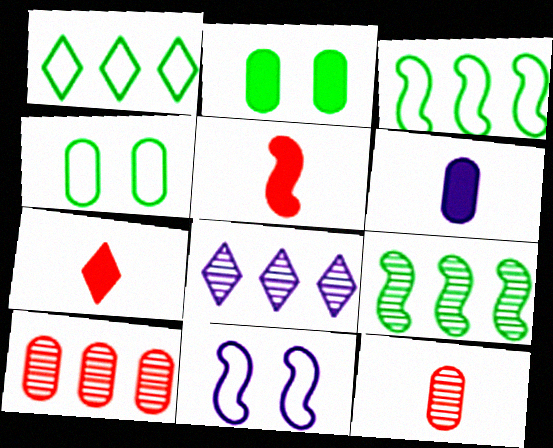[[4, 5, 8], 
[4, 6, 10], 
[5, 9, 11], 
[6, 8, 11], 
[8, 9, 10]]